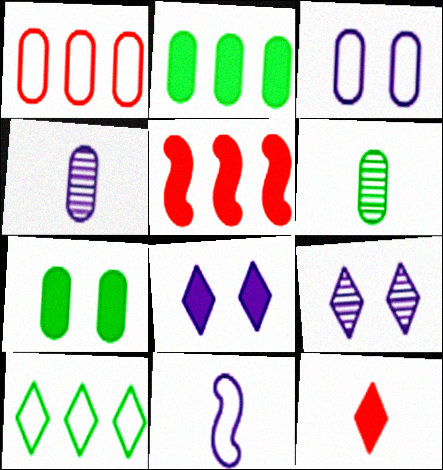[[1, 4, 7], 
[6, 11, 12], 
[9, 10, 12]]